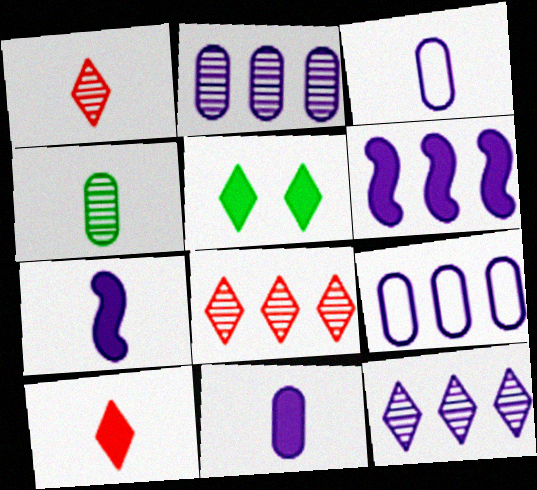[[6, 9, 12]]